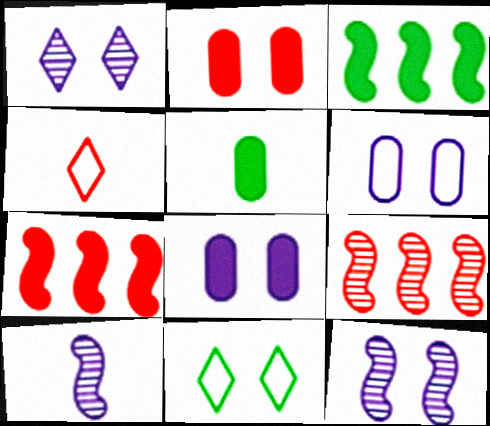[[2, 4, 9], 
[2, 11, 12], 
[4, 5, 10]]